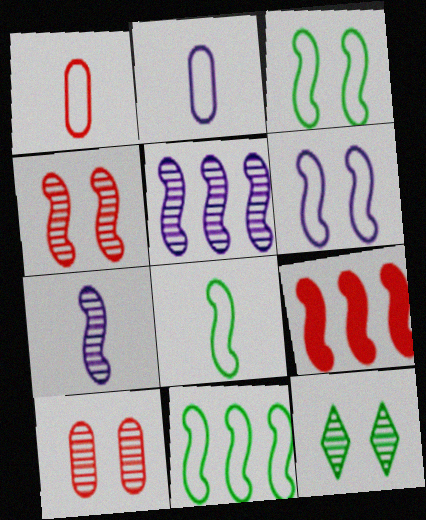[[2, 9, 12], 
[3, 7, 9], 
[3, 8, 11], 
[5, 9, 11]]